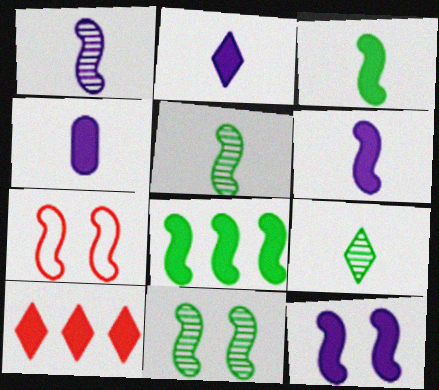[[1, 7, 8], 
[2, 4, 6], 
[7, 11, 12]]